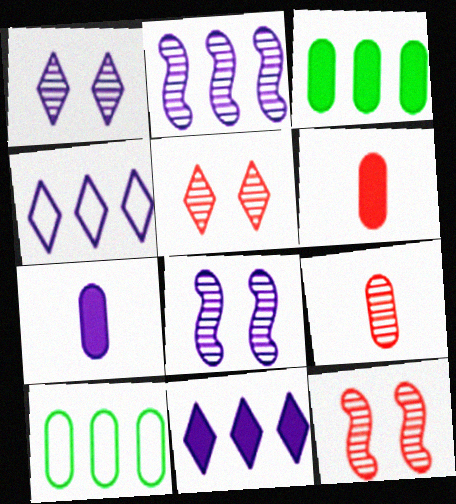[[4, 7, 8]]